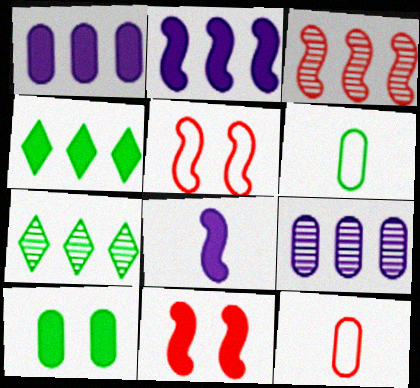[[3, 7, 9], 
[9, 10, 12]]